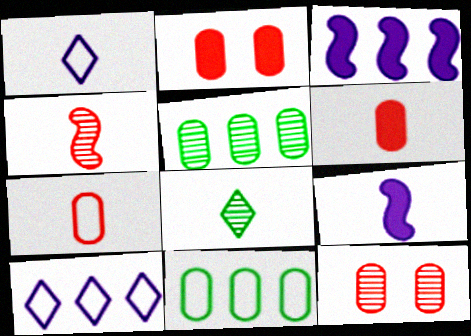[[7, 8, 9]]